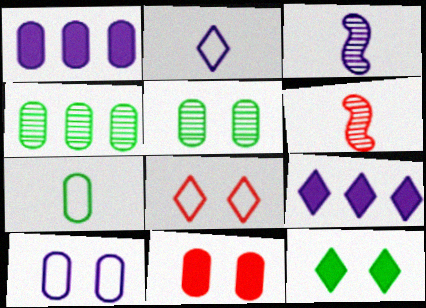[[3, 9, 10], 
[5, 10, 11]]